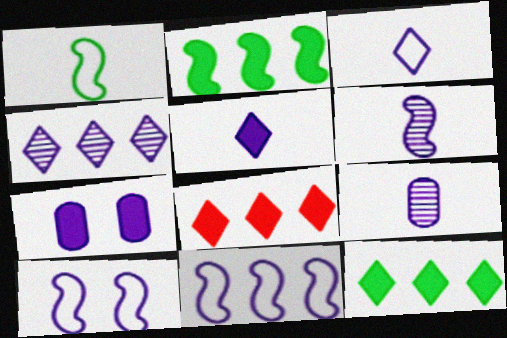[]